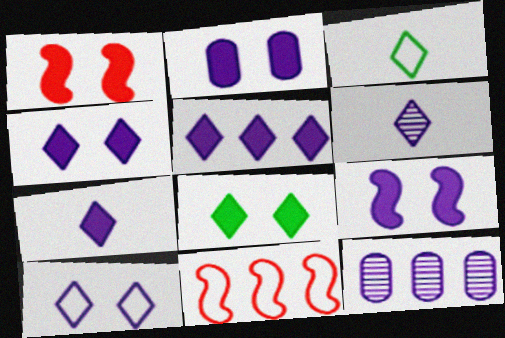[[1, 2, 8], 
[1, 3, 12], 
[2, 4, 9], 
[4, 5, 7], 
[5, 6, 10]]